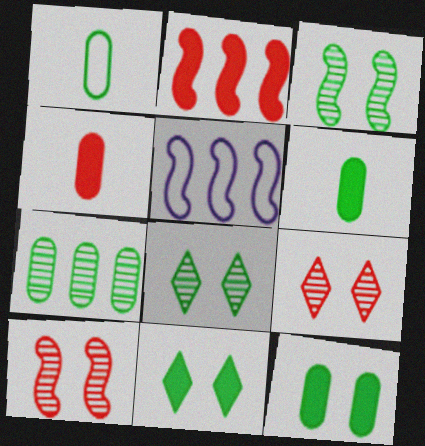[[1, 7, 12], 
[4, 5, 8], 
[5, 6, 9]]